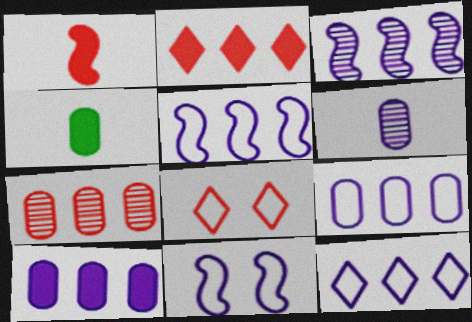[[1, 7, 8], 
[3, 4, 8], 
[3, 10, 12], 
[5, 9, 12]]